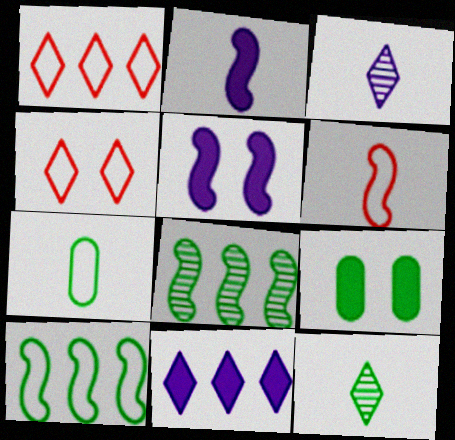[[4, 11, 12], 
[5, 6, 8], 
[9, 10, 12]]